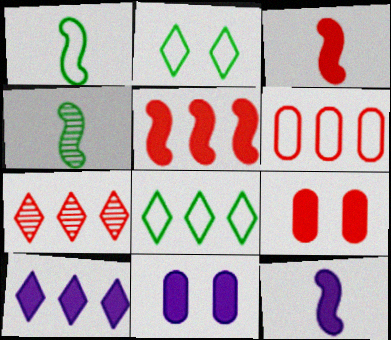[[1, 7, 11], 
[5, 6, 7], 
[7, 8, 10], 
[10, 11, 12]]